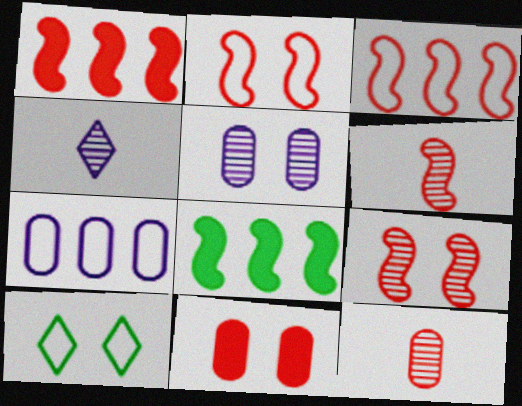[[1, 2, 6]]